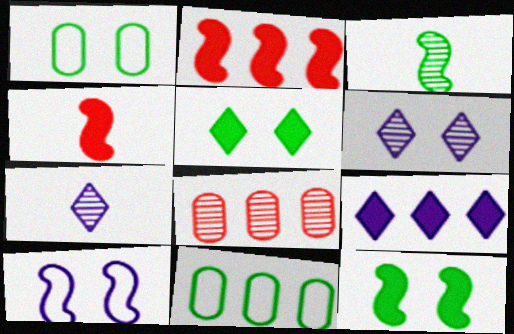[[1, 2, 7], 
[2, 3, 10], 
[3, 5, 11], 
[3, 6, 8], 
[4, 6, 11]]